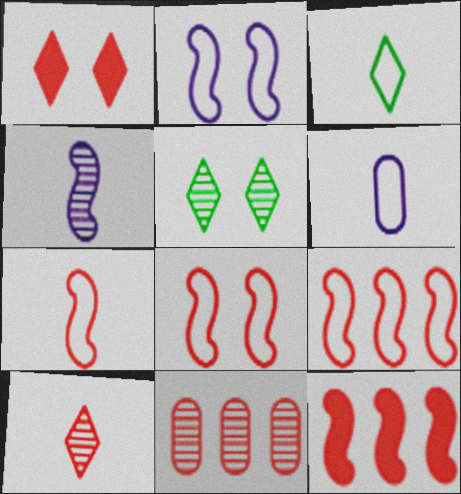[[1, 7, 11], 
[3, 6, 7], 
[4, 5, 11], 
[5, 6, 12], 
[7, 8, 9]]